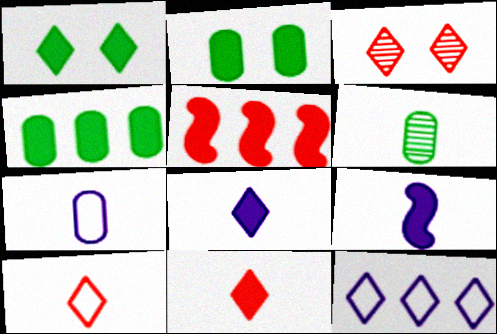[[2, 5, 8], 
[6, 9, 10]]